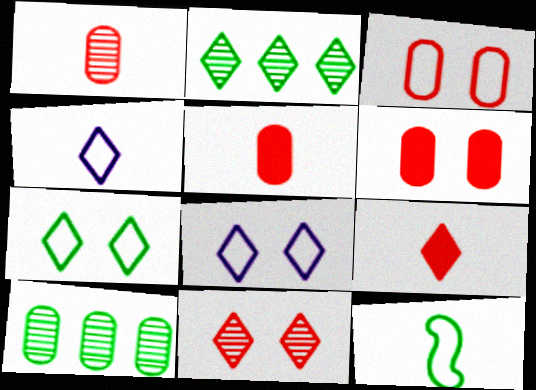[[2, 8, 9]]